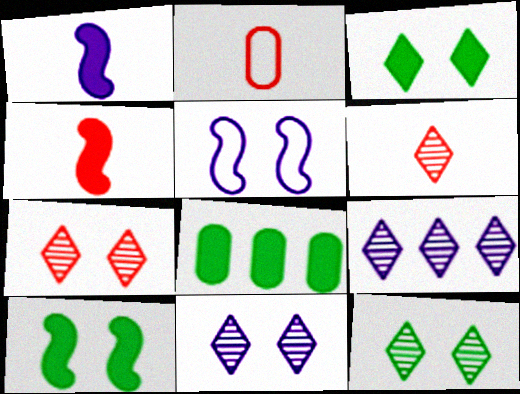[[2, 4, 6], 
[2, 9, 10], 
[5, 6, 8], 
[6, 9, 12], 
[7, 11, 12]]